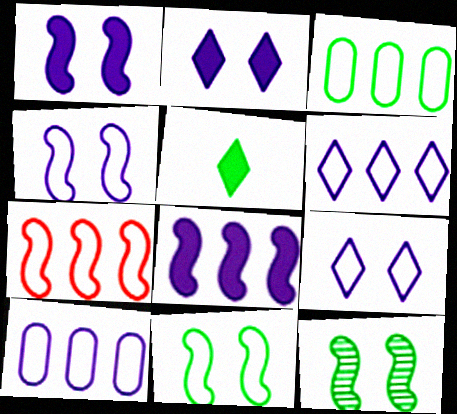[[3, 5, 12], 
[3, 6, 7]]